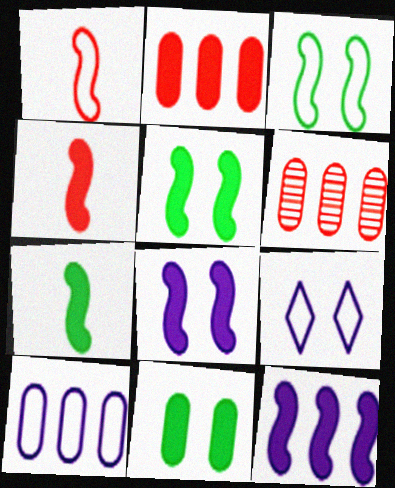[[4, 5, 12], 
[6, 7, 9]]